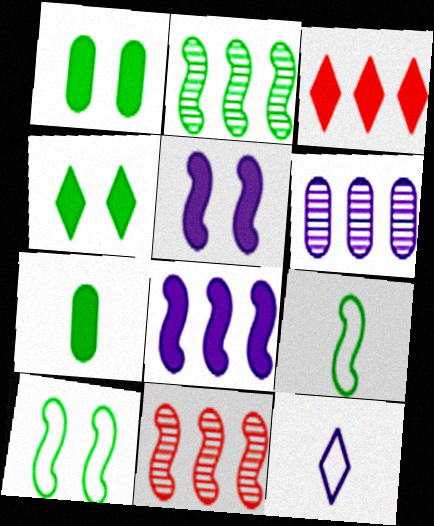[[1, 11, 12], 
[3, 5, 7], 
[5, 6, 12], 
[5, 9, 11]]